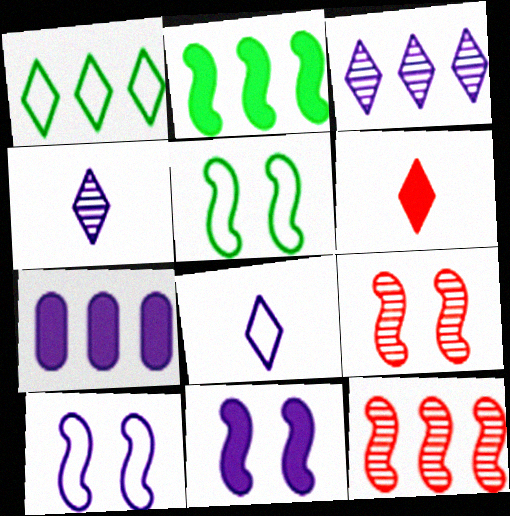[[1, 7, 12], 
[4, 7, 10], 
[5, 9, 11]]